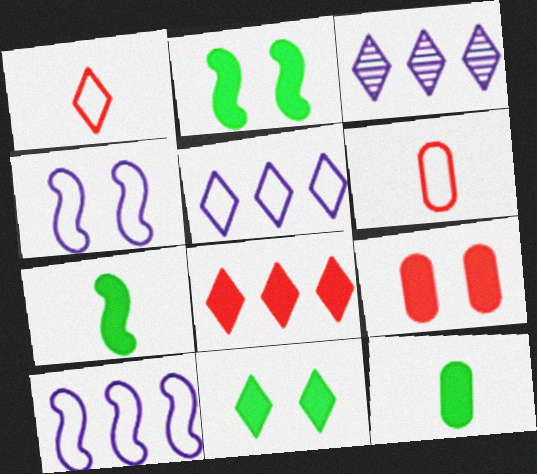[[1, 3, 11], 
[2, 3, 6]]